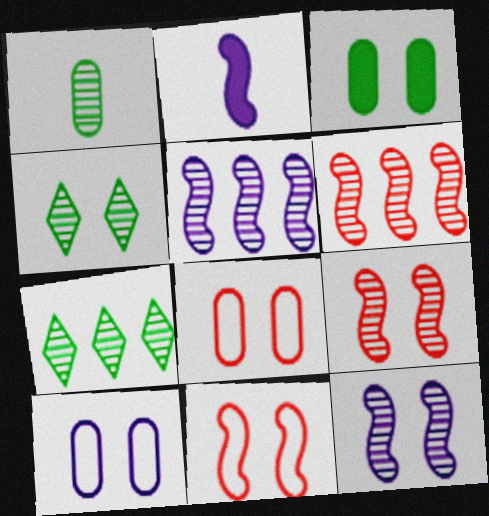[[2, 7, 8]]